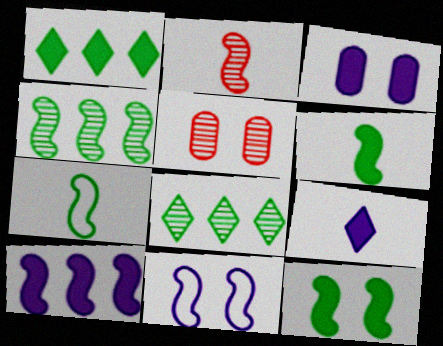[[3, 9, 10], 
[4, 7, 12]]